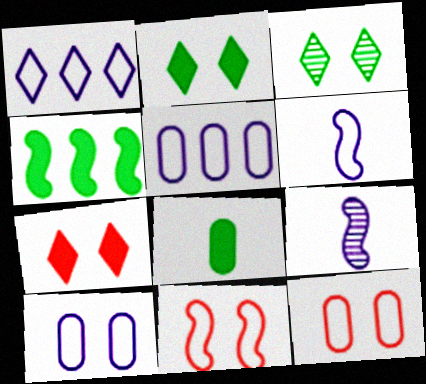[[1, 6, 10], 
[2, 4, 8], 
[4, 9, 11]]